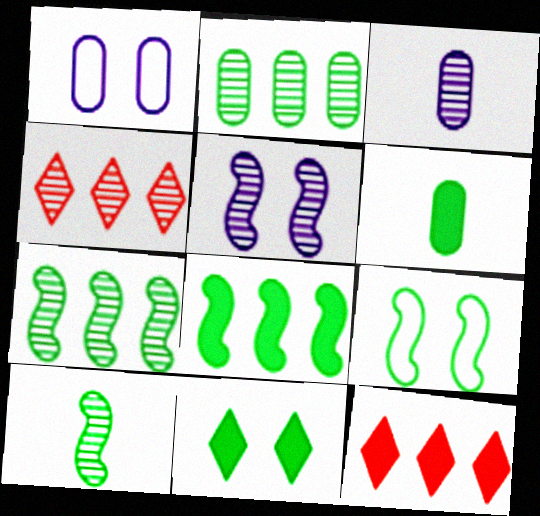[[1, 10, 12], 
[3, 9, 12], 
[6, 8, 11], 
[8, 9, 10]]